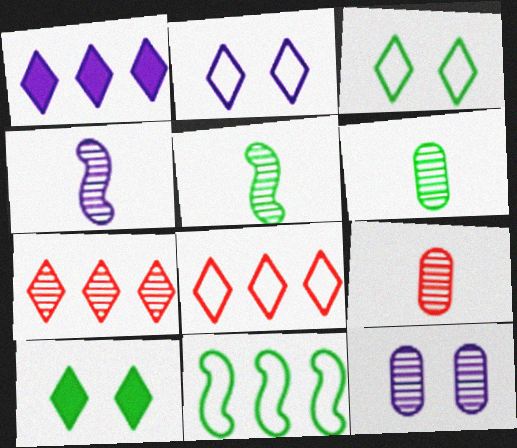[[5, 7, 12], 
[6, 10, 11]]